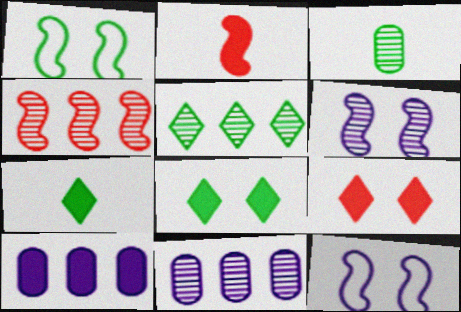[[2, 8, 10], 
[4, 5, 11]]